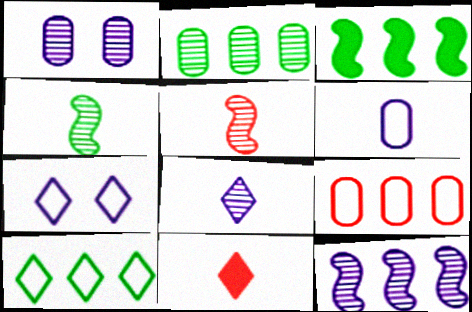[[1, 8, 12], 
[2, 3, 10], 
[4, 6, 11]]